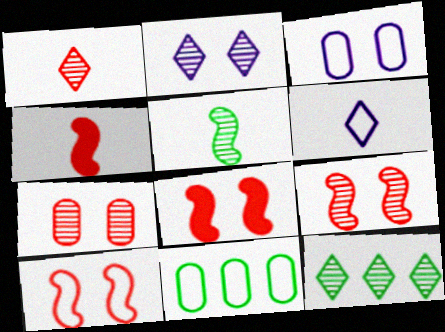[[1, 2, 12], 
[2, 4, 11], 
[3, 4, 12], 
[6, 10, 11], 
[8, 9, 10]]